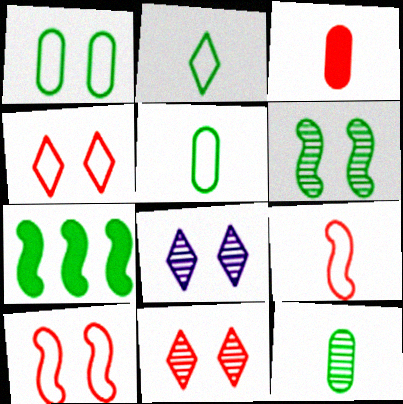[]